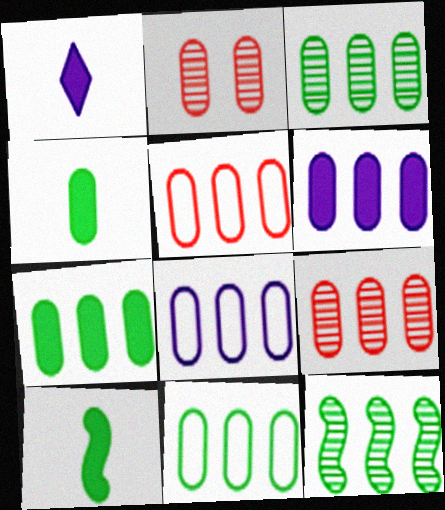[[2, 4, 8], 
[3, 5, 6], 
[3, 7, 11], 
[5, 8, 11], 
[6, 9, 11], 
[7, 8, 9]]